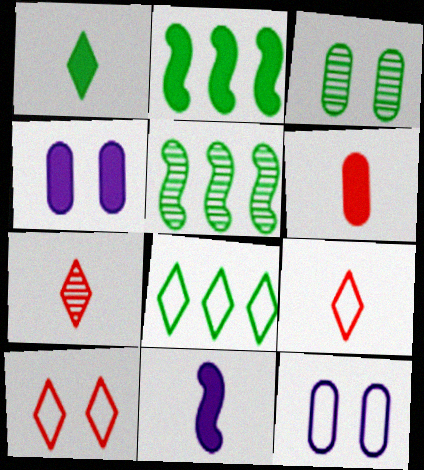[[1, 6, 11], 
[2, 7, 12], 
[4, 5, 9]]